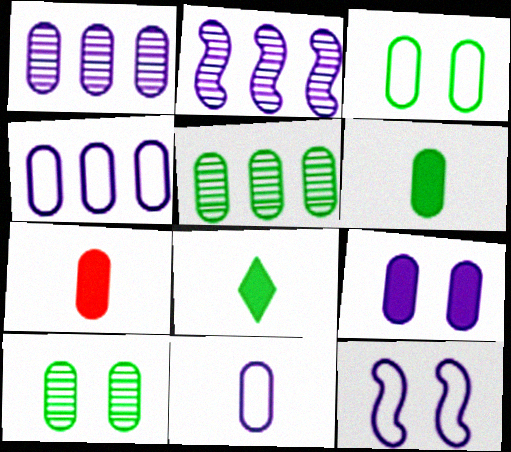[[1, 3, 7], 
[1, 9, 11], 
[3, 5, 6], 
[4, 7, 10]]